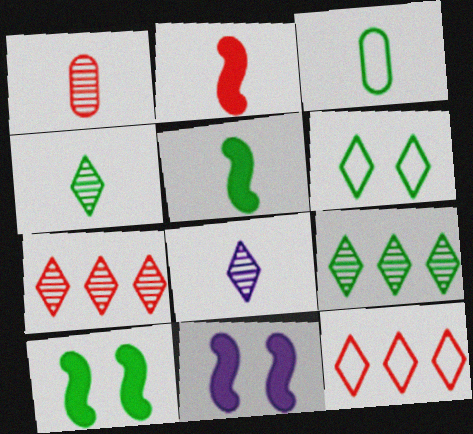[[2, 3, 8], 
[3, 4, 5], 
[3, 7, 11], 
[3, 9, 10]]